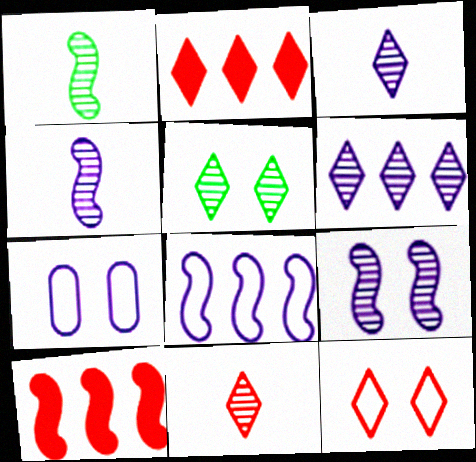[[1, 2, 7], 
[2, 11, 12], 
[5, 6, 11]]